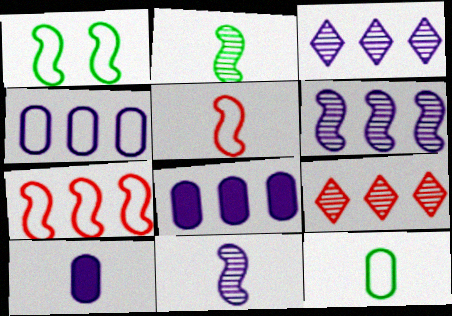[[1, 9, 10]]